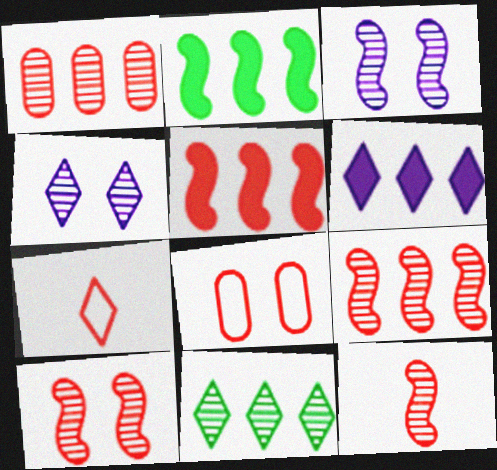[[9, 10, 12]]